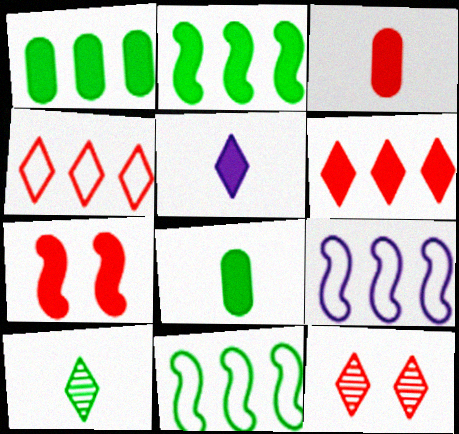[[1, 5, 7], 
[3, 6, 7], 
[8, 9, 12]]